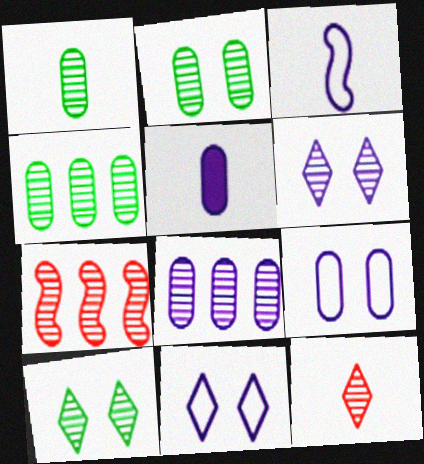[[1, 2, 4], 
[1, 6, 7], 
[5, 8, 9]]